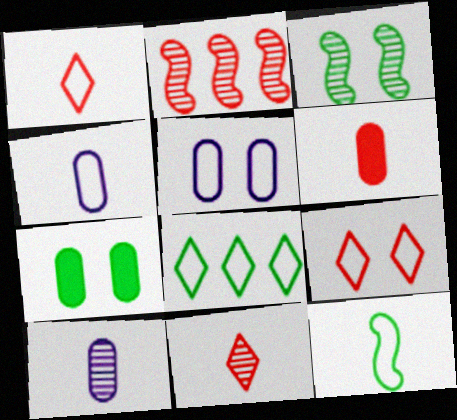[[1, 4, 12], 
[2, 6, 9]]